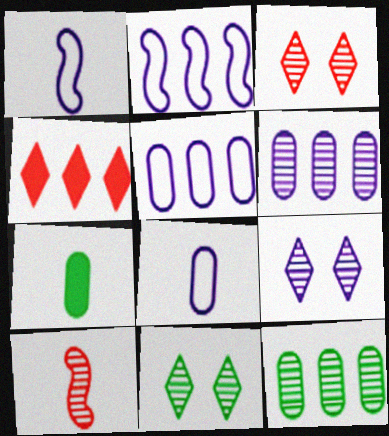[[2, 3, 7], 
[2, 4, 12], 
[3, 9, 11], 
[6, 10, 11], 
[9, 10, 12]]